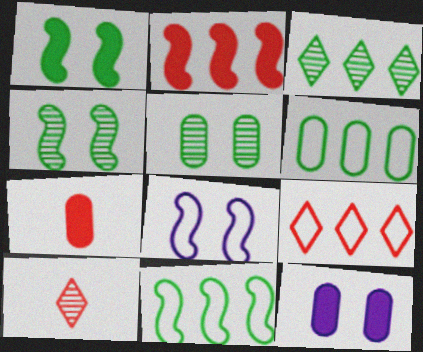[[3, 7, 8], 
[10, 11, 12]]